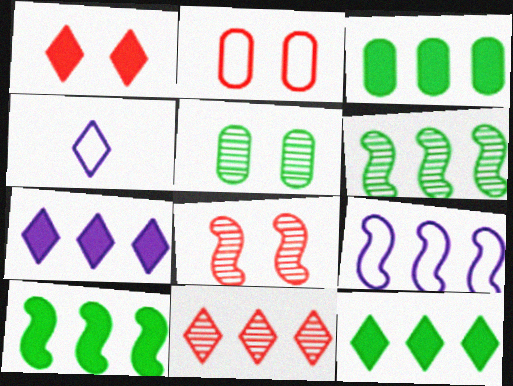[[1, 2, 8], 
[3, 4, 8], 
[3, 9, 11], 
[3, 10, 12]]